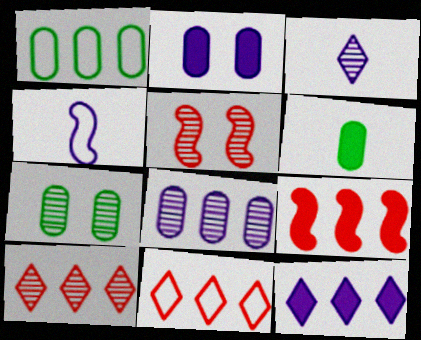[[1, 6, 7]]